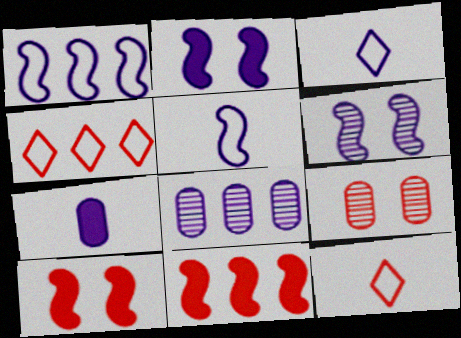[[2, 3, 8], 
[9, 11, 12]]